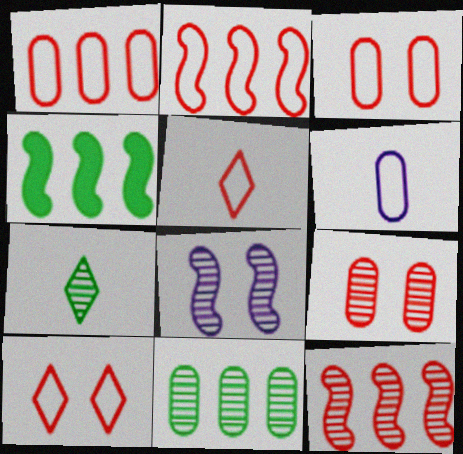[[2, 3, 5]]